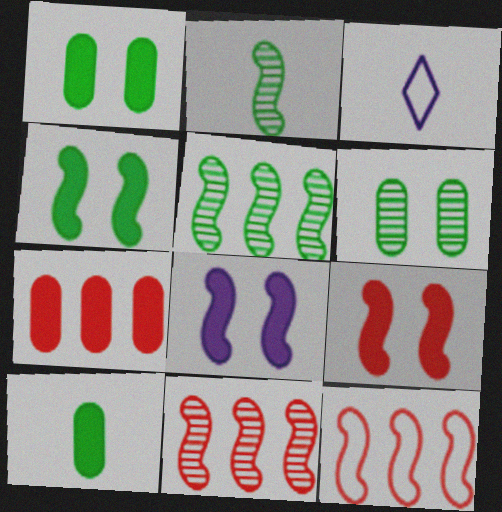[[1, 3, 11], 
[2, 8, 12], 
[4, 8, 9]]